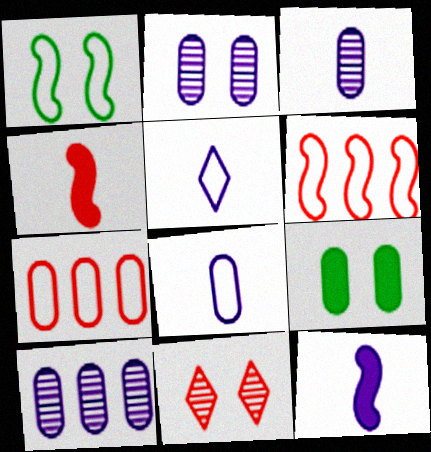[[1, 5, 7], 
[2, 3, 10], 
[3, 5, 12], 
[3, 7, 9], 
[4, 7, 11]]